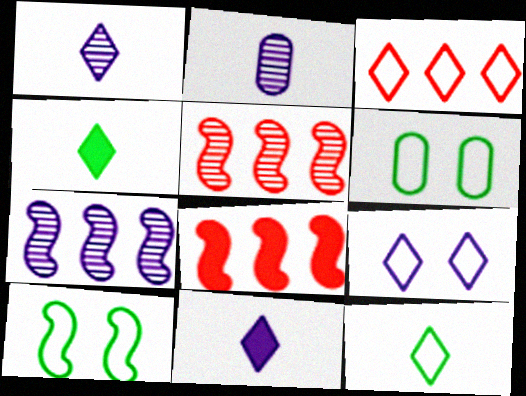[[1, 6, 8], 
[3, 9, 12], 
[5, 6, 11]]